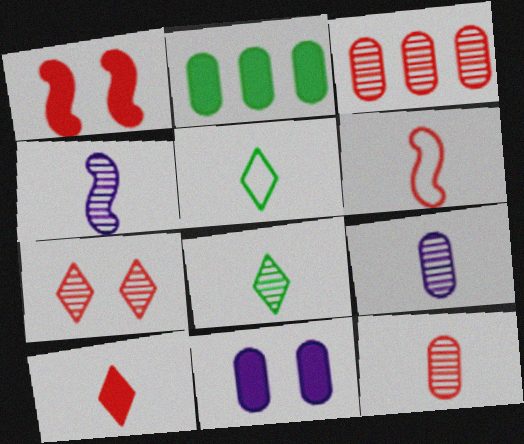[[4, 8, 12], 
[6, 10, 12]]